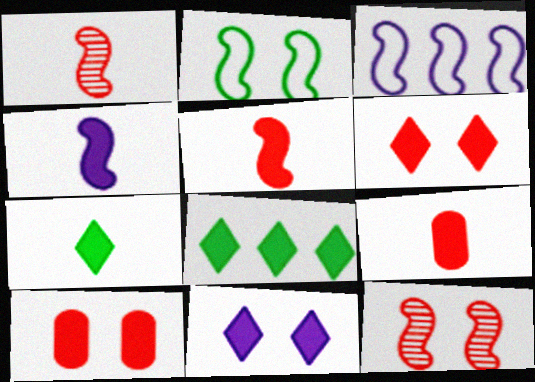[[4, 7, 9], 
[4, 8, 10]]